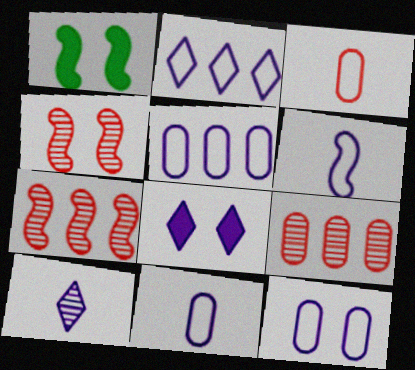[[1, 6, 7], 
[2, 6, 12], 
[2, 8, 10], 
[5, 11, 12]]